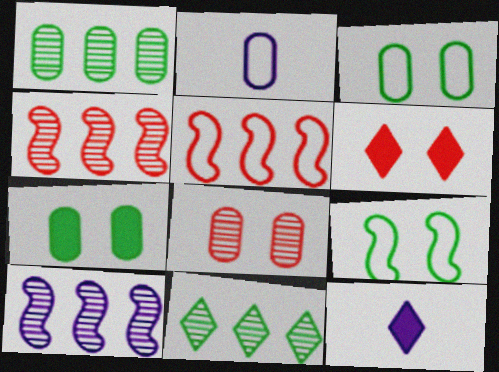[[3, 4, 12]]